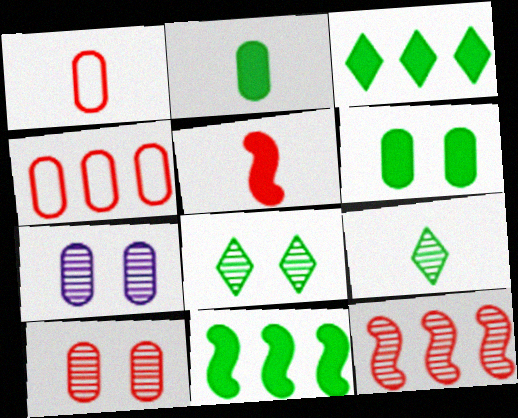[[2, 4, 7], 
[7, 9, 12]]